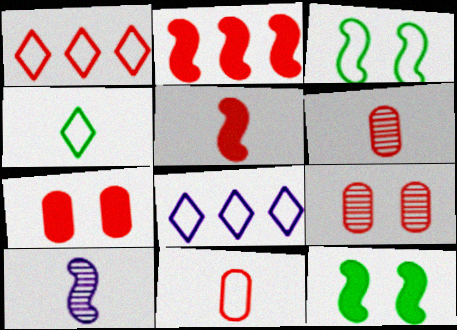[[1, 5, 9], 
[2, 3, 10], 
[3, 8, 11], 
[6, 8, 12]]